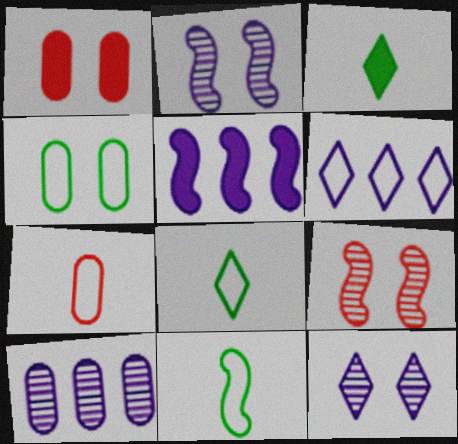[[1, 3, 5], 
[5, 6, 10], 
[5, 9, 11]]